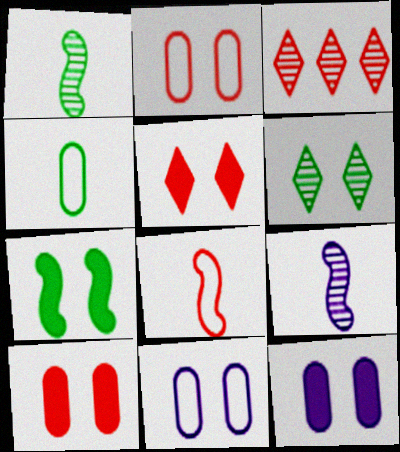[[3, 8, 10], 
[5, 7, 12]]